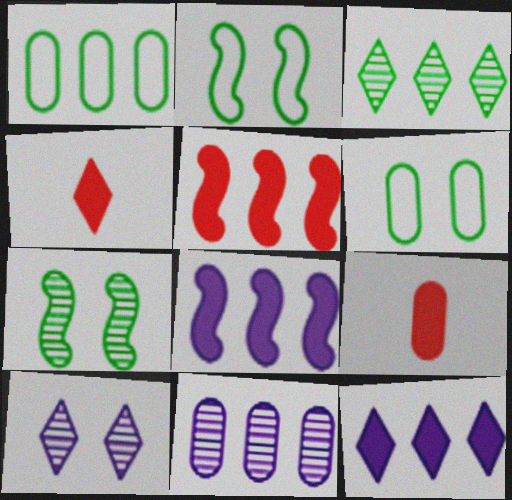[[2, 4, 11], 
[6, 9, 11]]